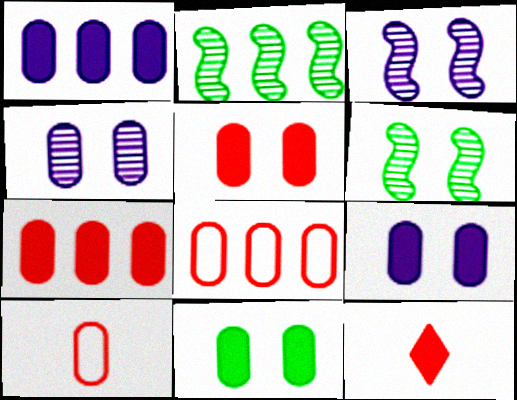[[5, 9, 11]]